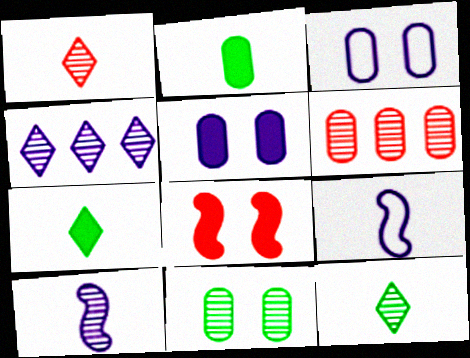[[1, 2, 9], 
[2, 3, 6], 
[4, 5, 9]]